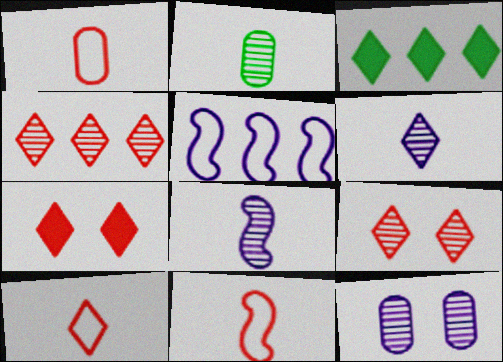[[1, 10, 11], 
[2, 5, 7], 
[3, 11, 12], 
[4, 7, 10]]